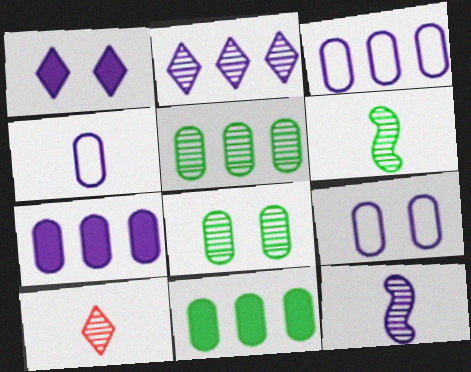[[1, 3, 12], 
[3, 4, 9]]